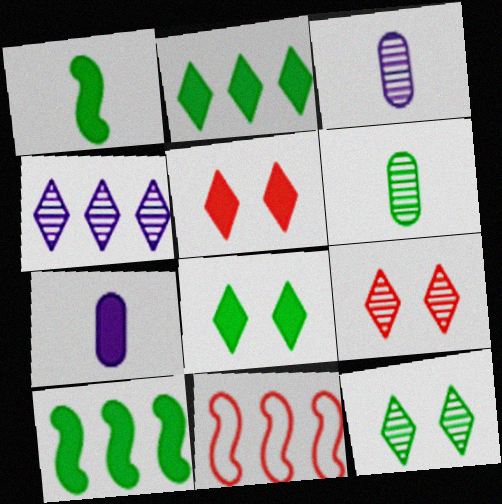[[3, 8, 11], 
[5, 7, 10], 
[7, 11, 12]]